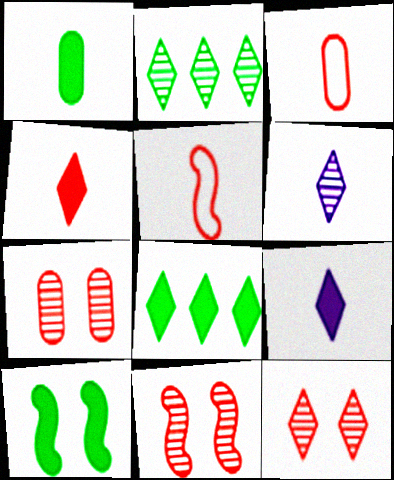[[1, 5, 6], 
[1, 8, 10], 
[2, 6, 12], 
[7, 11, 12]]